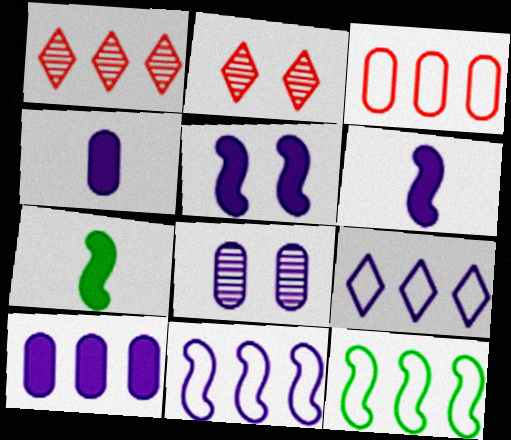[[1, 10, 12], 
[2, 4, 12], 
[3, 9, 12], 
[6, 8, 9]]